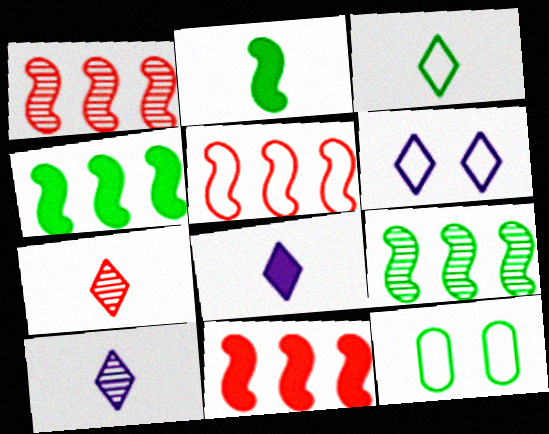[[1, 5, 11], 
[1, 8, 12], 
[3, 7, 8], 
[10, 11, 12]]